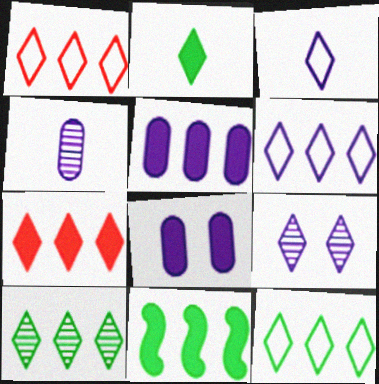[[1, 2, 9], 
[1, 6, 12], 
[5, 7, 11], 
[6, 7, 10]]